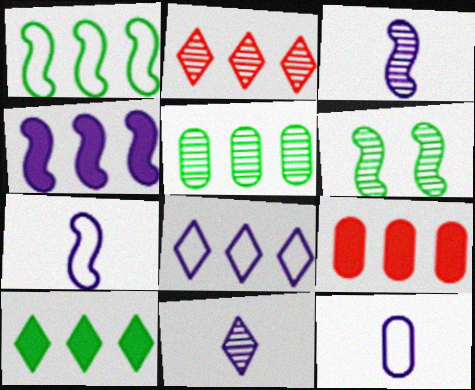[[1, 5, 10], 
[2, 8, 10], 
[4, 9, 10]]